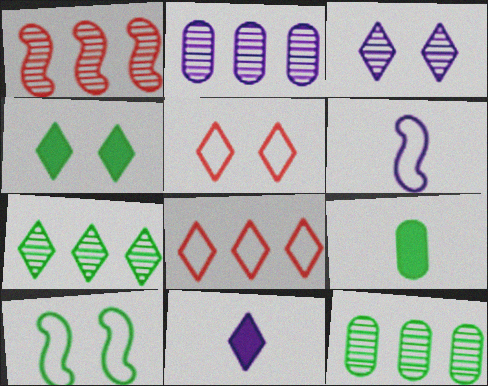[[1, 2, 7], 
[3, 4, 5], 
[5, 7, 11], 
[7, 9, 10]]